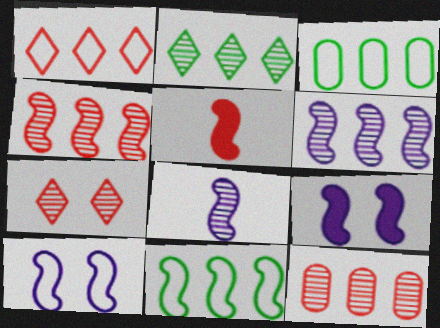[[2, 6, 12]]